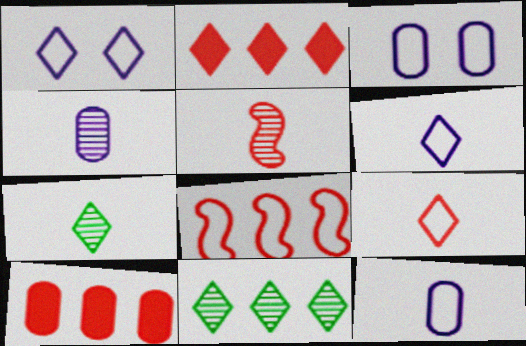[[1, 2, 7], 
[4, 5, 7]]